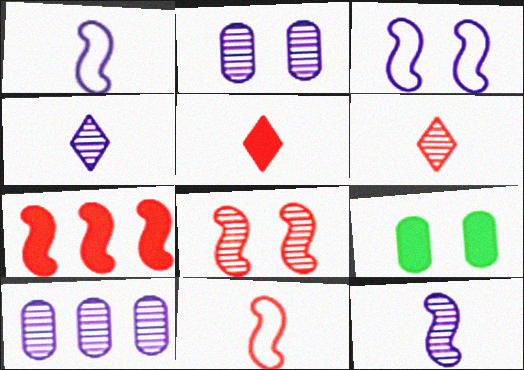[[7, 8, 11]]